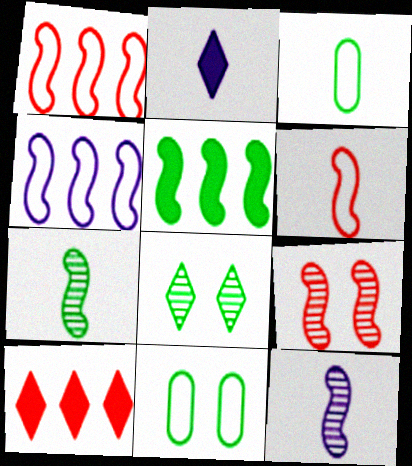[[3, 5, 8], 
[10, 11, 12]]